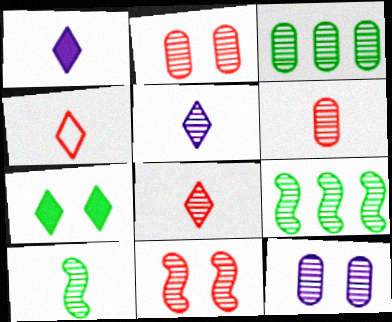[[2, 5, 9], 
[3, 5, 11], 
[3, 6, 12], 
[5, 6, 10], 
[8, 9, 12]]